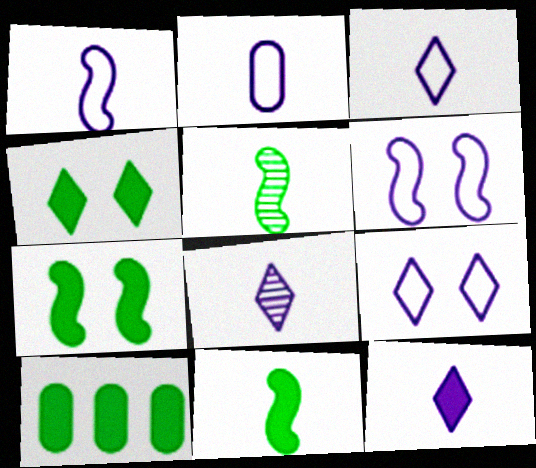[[1, 2, 3], 
[3, 8, 12], 
[4, 10, 11]]